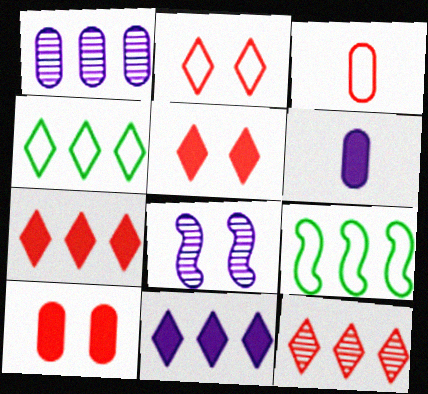[[1, 7, 9], 
[4, 11, 12]]